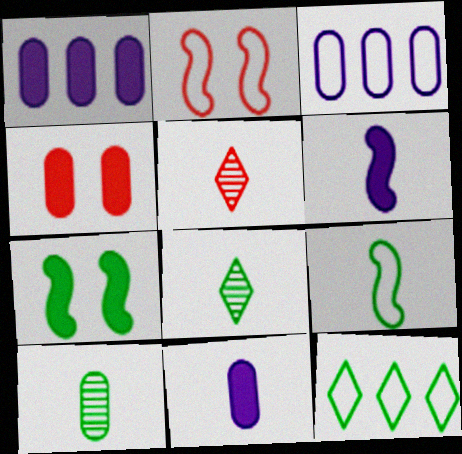[[1, 2, 8], 
[3, 4, 10], 
[3, 5, 7], 
[5, 9, 11], 
[7, 10, 12]]